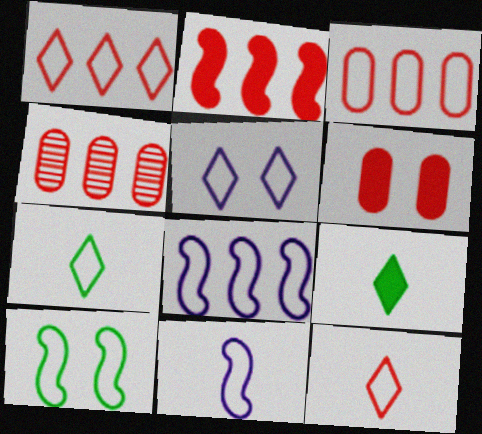[[1, 2, 4], 
[1, 5, 7]]